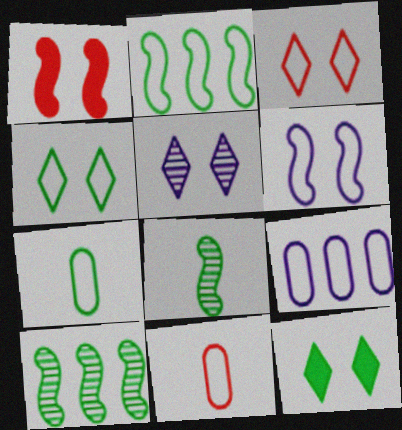[[2, 4, 7], 
[3, 5, 12], 
[7, 10, 12]]